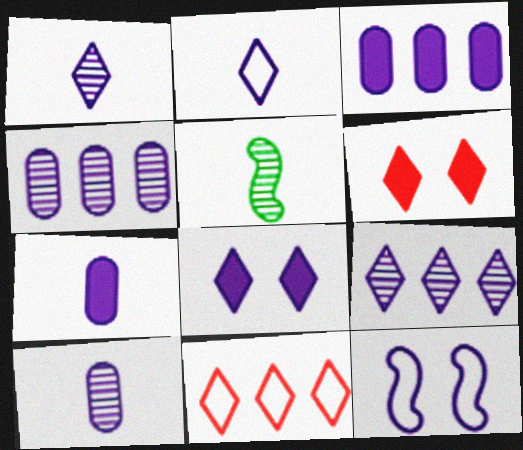[[1, 3, 12], 
[2, 8, 9], 
[7, 9, 12]]